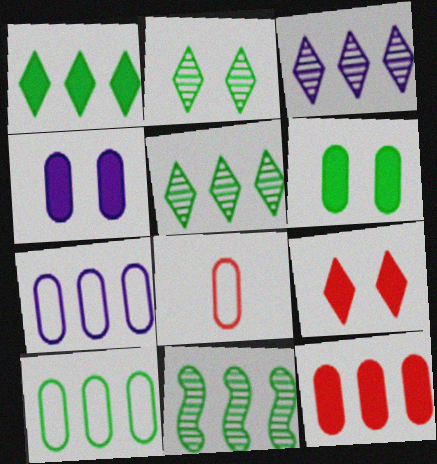[[1, 10, 11]]